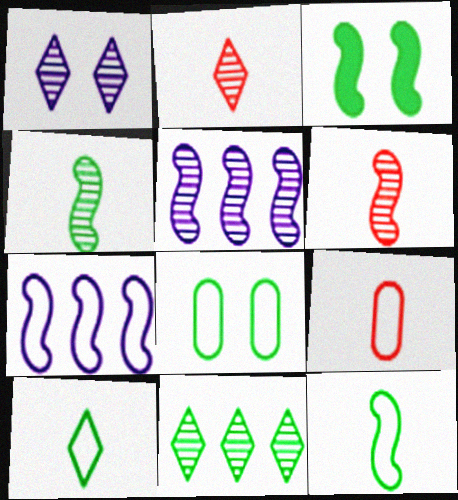[[1, 2, 11], 
[3, 6, 7]]